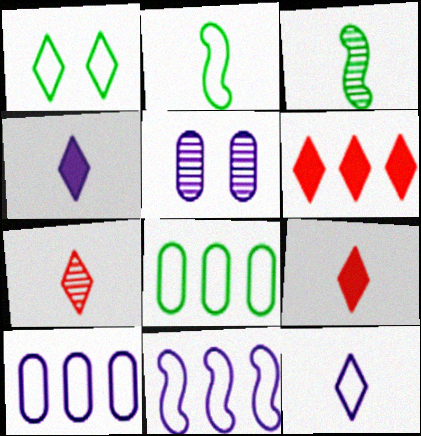[[1, 2, 8], 
[2, 5, 6], 
[4, 5, 11]]